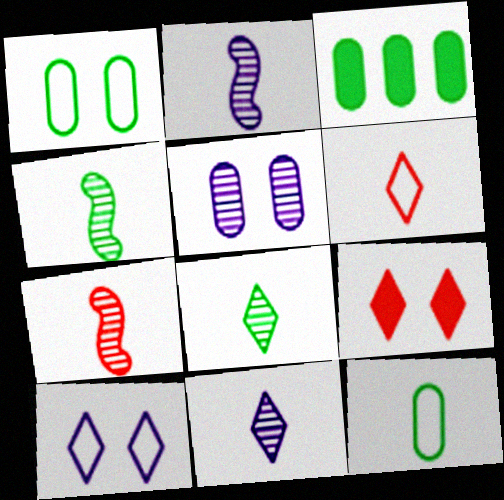[[2, 4, 7], 
[3, 7, 10]]